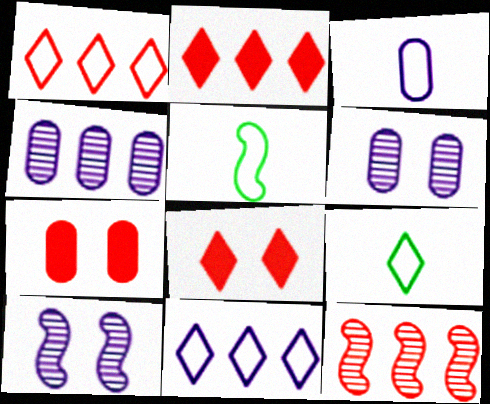[[2, 5, 6], 
[4, 5, 8]]